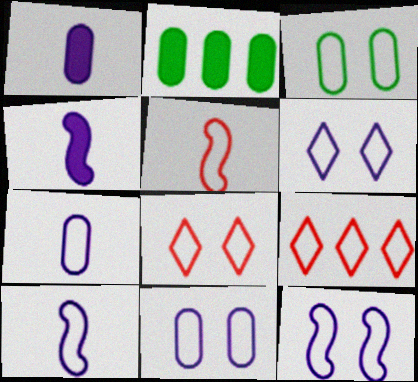[[3, 8, 12], 
[3, 9, 10], 
[6, 11, 12]]